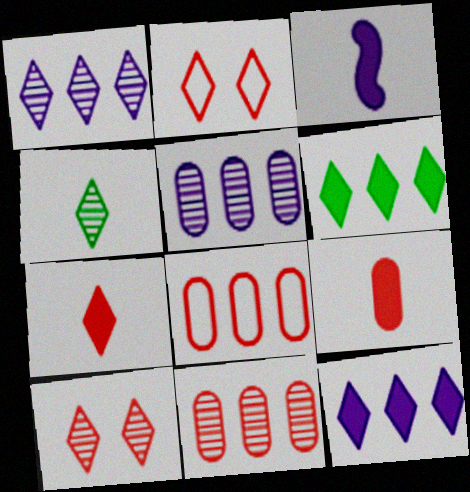[[1, 4, 10], 
[2, 4, 12]]